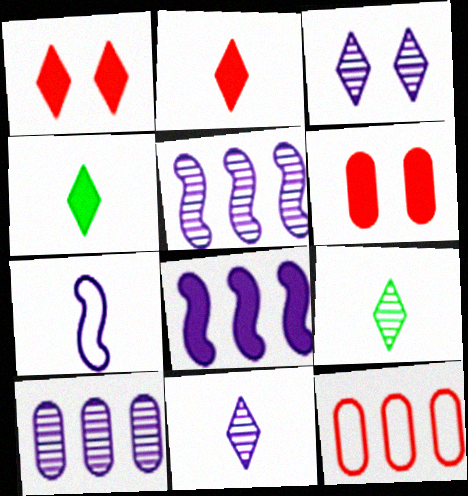[[4, 6, 8]]